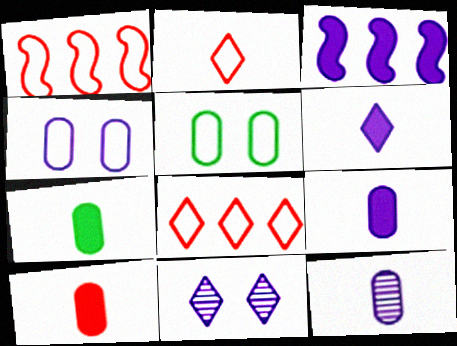[[1, 7, 11], 
[7, 9, 10]]